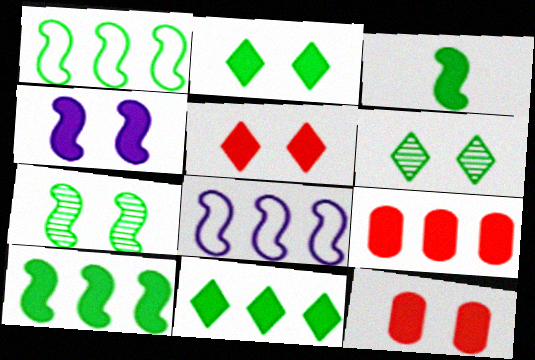[[1, 3, 7], 
[2, 4, 12]]